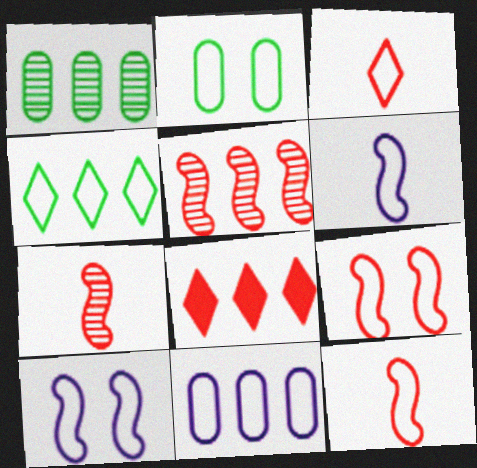[]